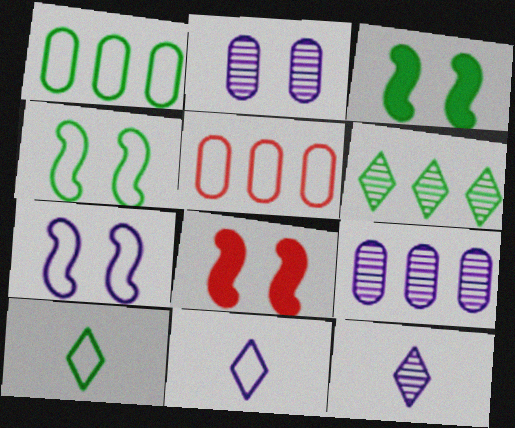[[1, 4, 10], 
[1, 8, 12], 
[3, 5, 12], 
[4, 5, 11], 
[5, 7, 10], 
[8, 9, 10]]